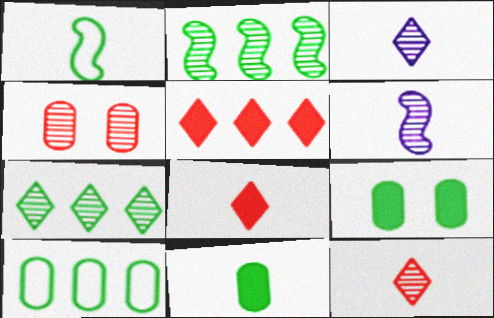[[1, 7, 9], 
[2, 3, 4], 
[4, 6, 7]]